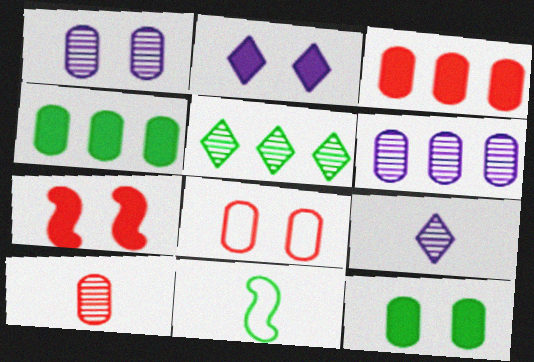[[1, 8, 12], 
[2, 7, 12], 
[3, 8, 10], 
[5, 11, 12]]